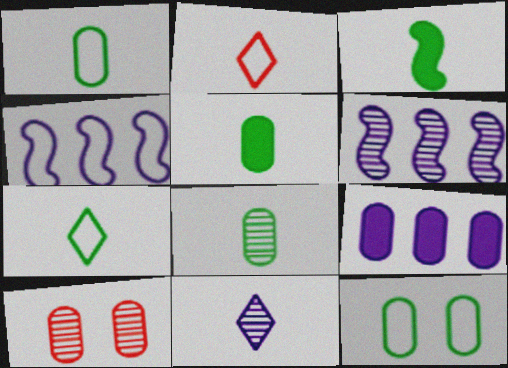[[1, 5, 8], 
[1, 9, 10], 
[2, 4, 12], 
[3, 7, 8]]